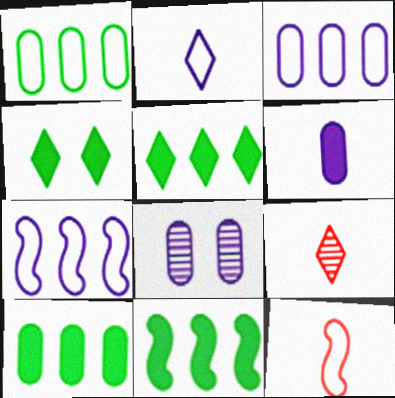[[3, 6, 8], 
[5, 8, 12], 
[5, 10, 11]]